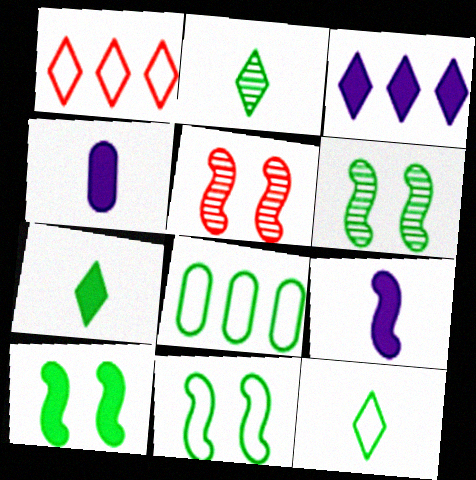[[1, 4, 6], 
[2, 7, 12], 
[2, 8, 10], 
[6, 7, 8], 
[6, 10, 11], 
[8, 11, 12]]